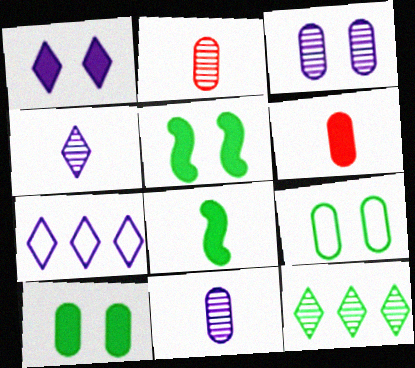[[1, 4, 7], 
[2, 5, 7], 
[8, 9, 12]]